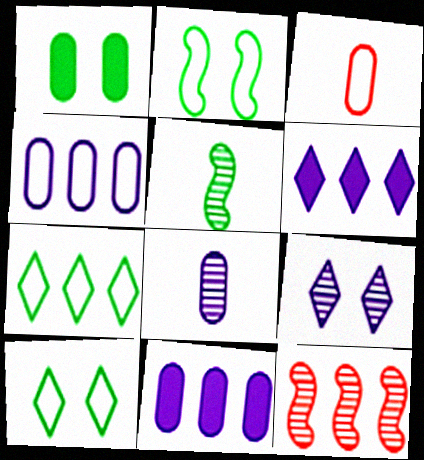[[1, 5, 7], 
[7, 11, 12]]